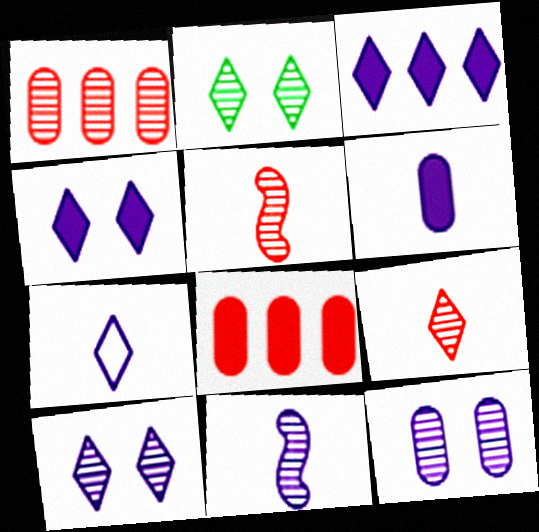[[1, 2, 11], 
[3, 7, 10], 
[6, 7, 11]]